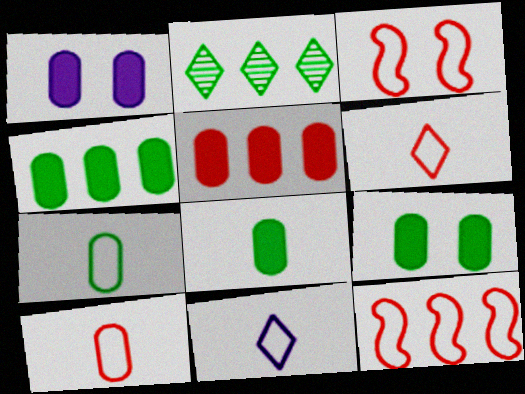[[1, 5, 8], 
[4, 8, 9]]